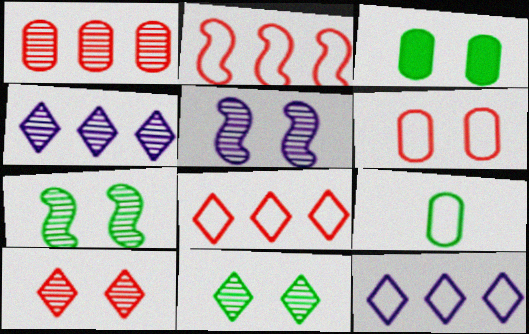[]